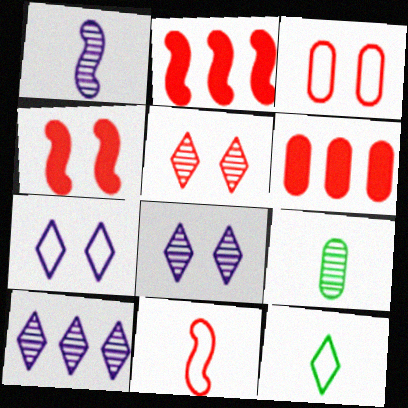[[2, 7, 9], 
[3, 4, 5], 
[5, 6, 11]]